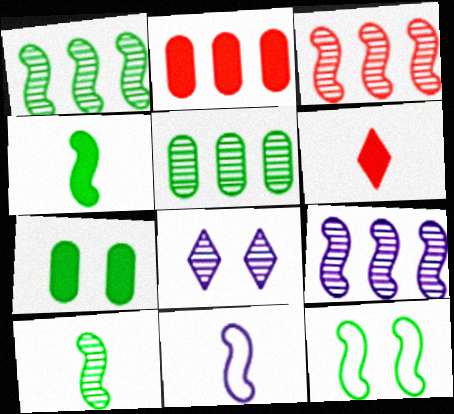[[1, 3, 9], 
[1, 4, 12]]